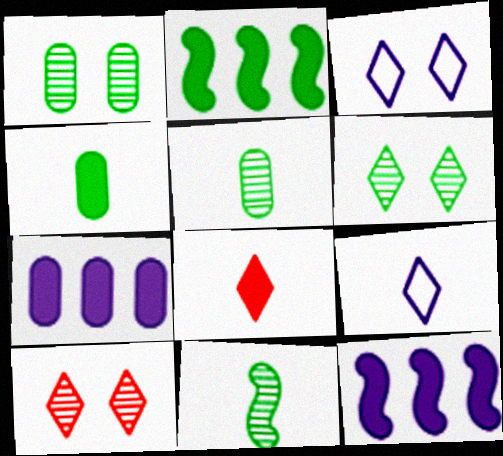[]